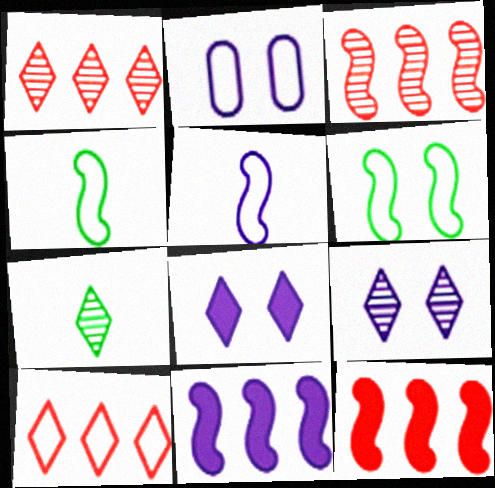[[1, 7, 9], 
[2, 4, 10], 
[2, 7, 12], 
[7, 8, 10]]